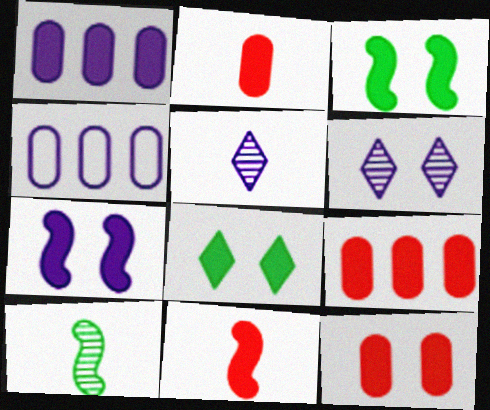[[1, 8, 11], 
[2, 9, 12], 
[4, 5, 7], 
[7, 8, 12]]